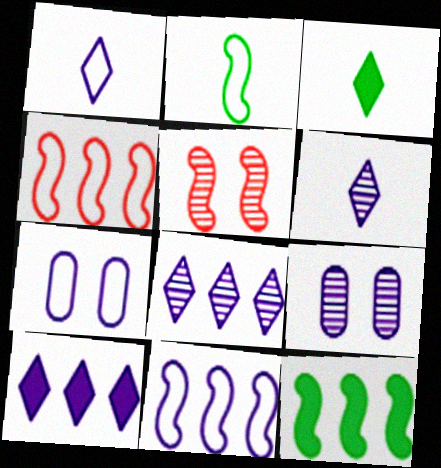[[1, 7, 11], 
[3, 4, 9]]